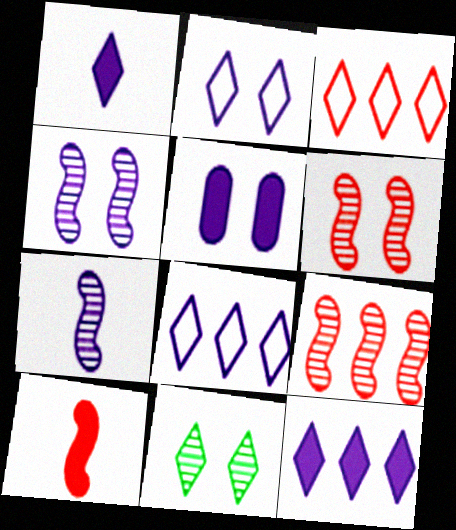[[1, 3, 11], 
[2, 4, 5], 
[5, 7, 8]]